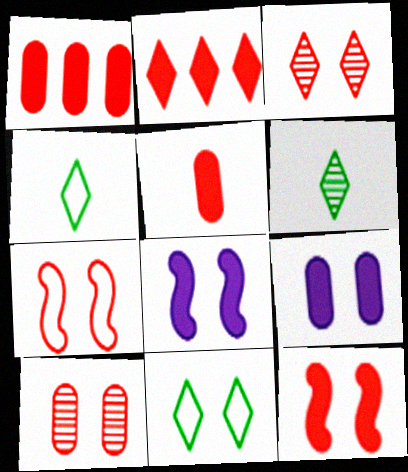[[2, 5, 12], 
[8, 10, 11]]